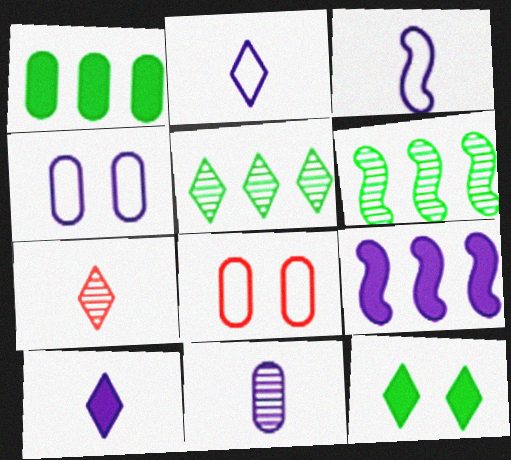[[1, 8, 11], 
[3, 10, 11], 
[6, 8, 10]]